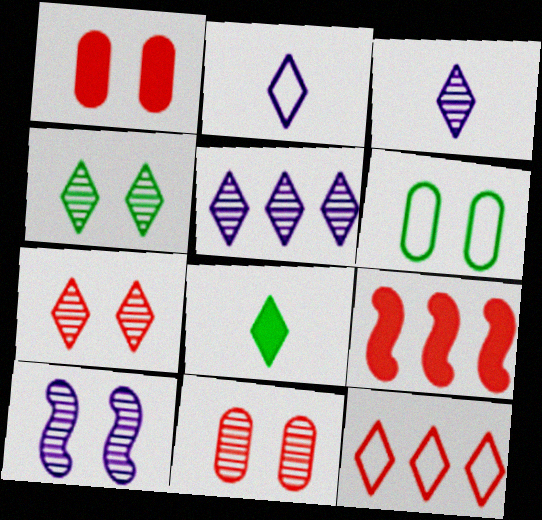[[3, 6, 9], 
[4, 10, 11]]